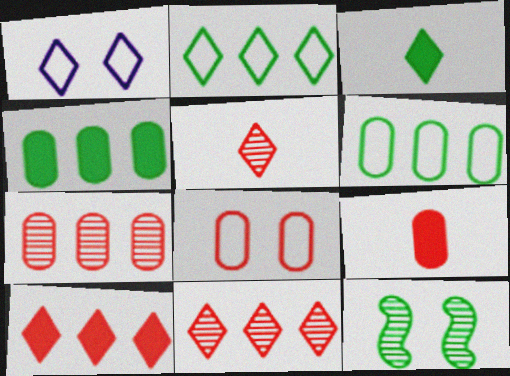[[1, 3, 11], 
[3, 6, 12], 
[7, 8, 9]]